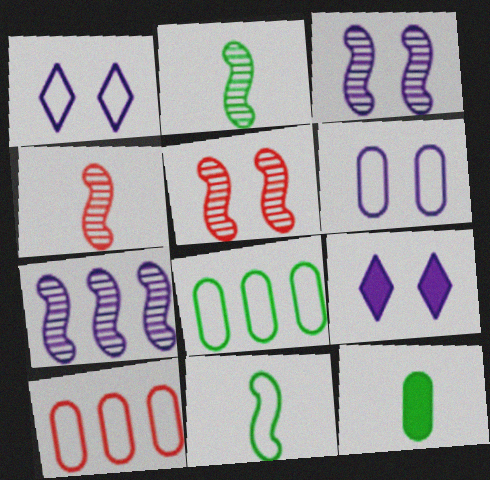[[1, 10, 11], 
[2, 5, 7], 
[2, 9, 10], 
[3, 6, 9], 
[4, 8, 9]]